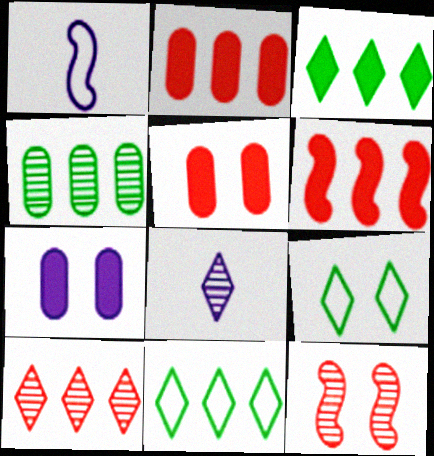[[4, 8, 12], 
[7, 9, 12]]